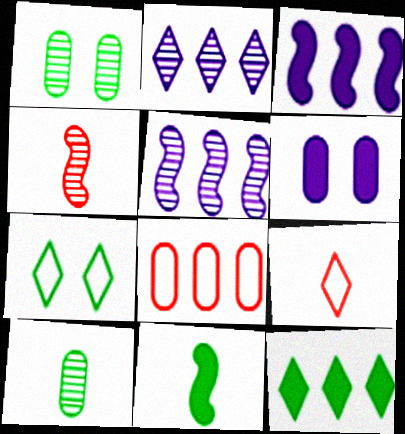[[1, 2, 4], 
[1, 3, 9], 
[5, 8, 12], 
[6, 8, 10]]